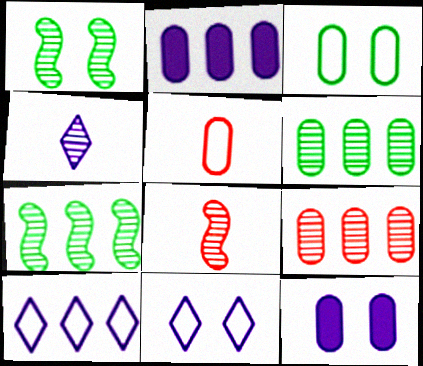[[1, 4, 9], 
[5, 6, 12]]